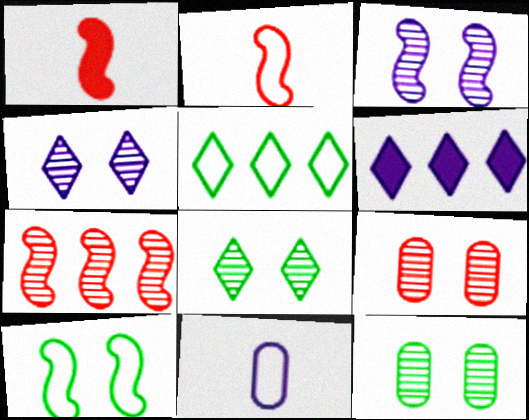[[2, 6, 12], 
[3, 6, 11], 
[3, 8, 9]]